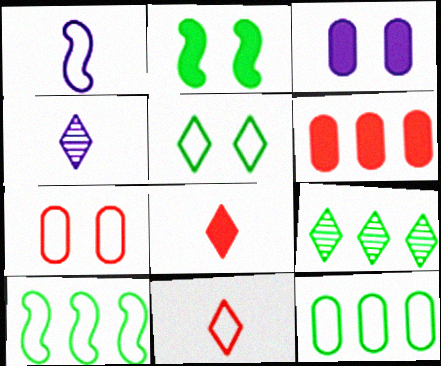[]